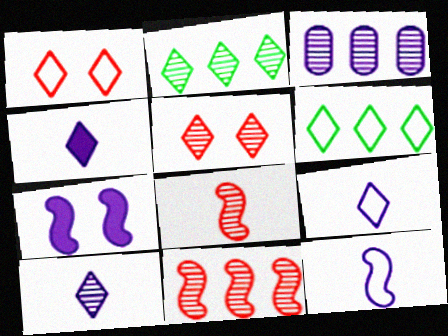[[1, 2, 4], 
[1, 6, 9], 
[2, 3, 11], 
[2, 5, 10], 
[3, 7, 9], 
[4, 5, 6], 
[4, 9, 10]]